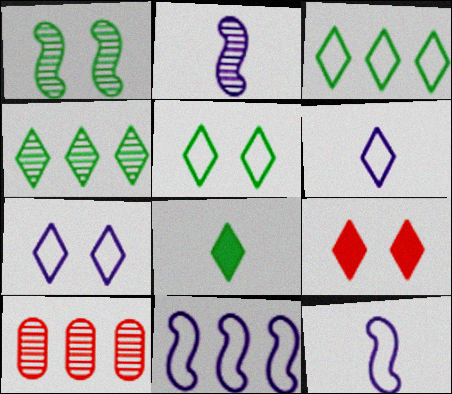[[4, 5, 8], 
[4, 6, 9]]